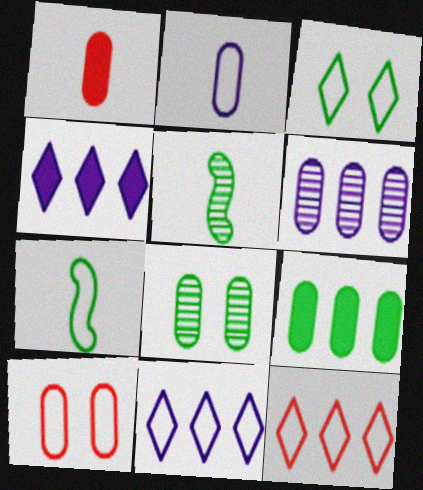[[3, 5, 9], 
[4, 5, 10], 
[7, 10, 11]]